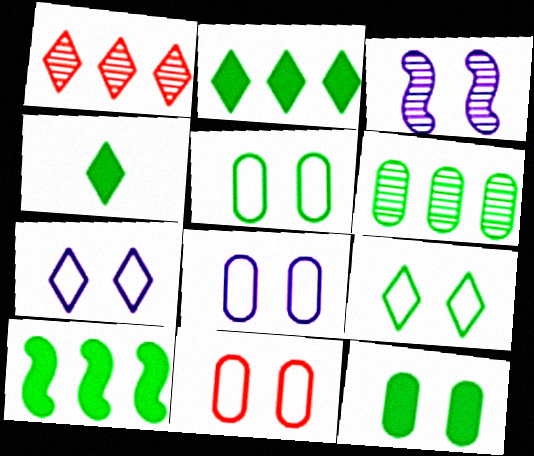[[1, 4, 7], 
[4, 10, 12], 
[5, 8, 11]]